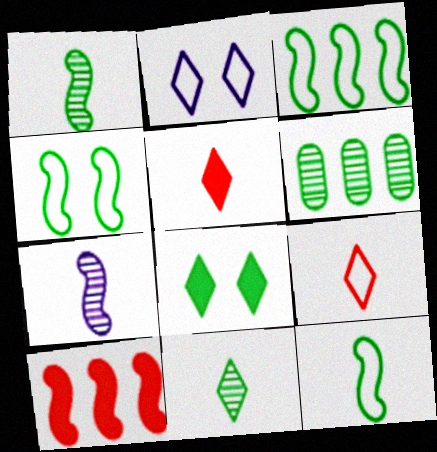[[3, 4, 12], 
[4, 7, 10], 
[6, 8, 12]]